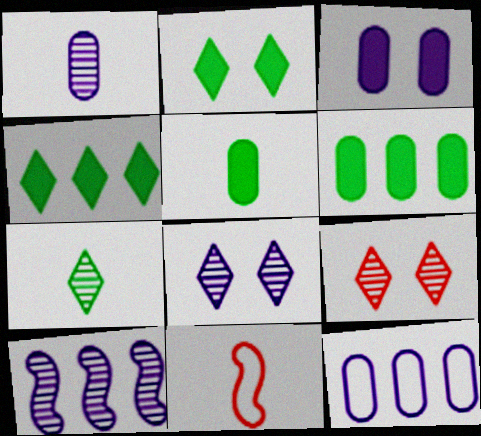[[1, 3, 12], 
[1, 8, 10], 
[6, 8, 11]]